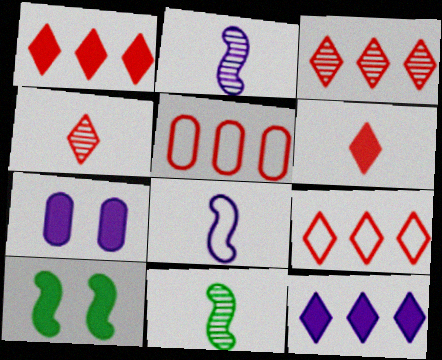[[1, 3, 9], 
[7, 9, 11]]